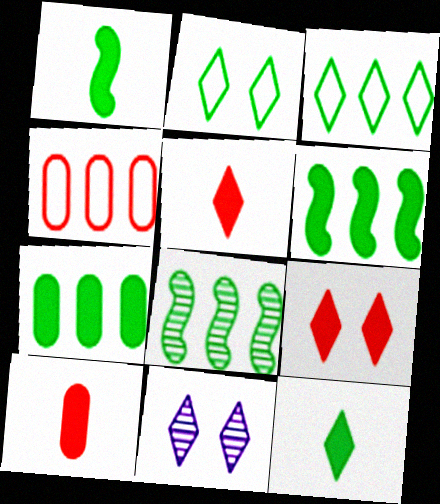[[1, 4, 11], 
[2, 9, 11], 
[3, 5, 11], 
[3, 7, 8]]